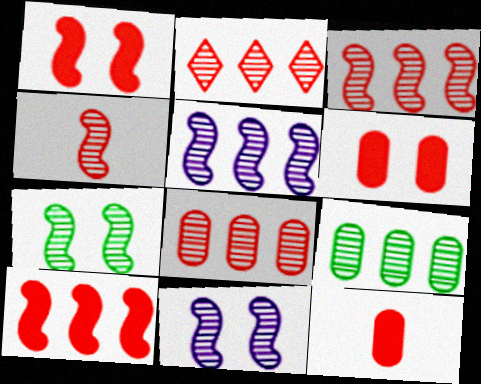[[2, 3, 8], 
[2, 5, 9], 
[4, 5, 7]]